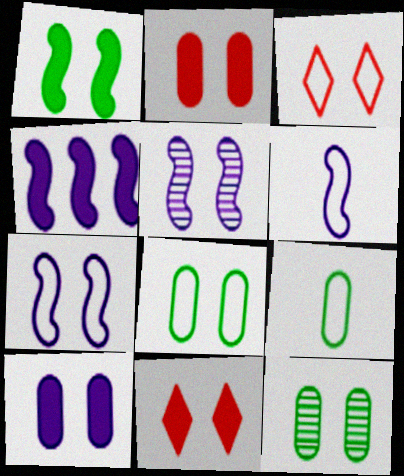[[1, 10, 11], 
[3, 7, 8], 
[4, 5, 6], 
[5, 8, 11], 
[7, 11, 12]]